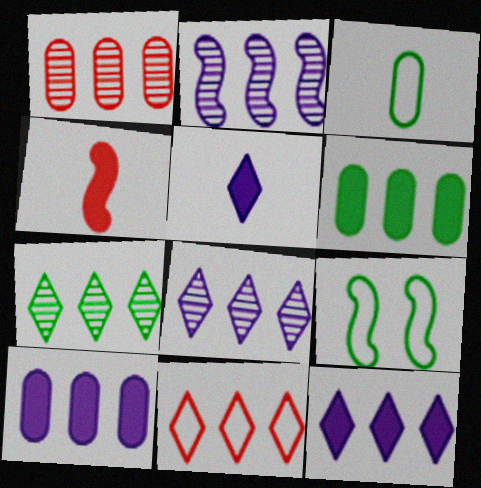[[1, 2, 7], 
[1, 5, 9], 
[2, 4, 9], 
[2, 6, 11], 
[7, 11, 12]]